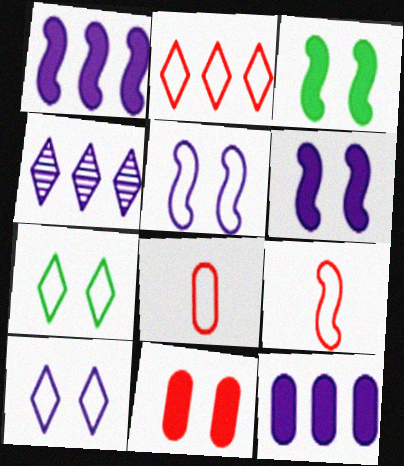[[3, 4, 8]]